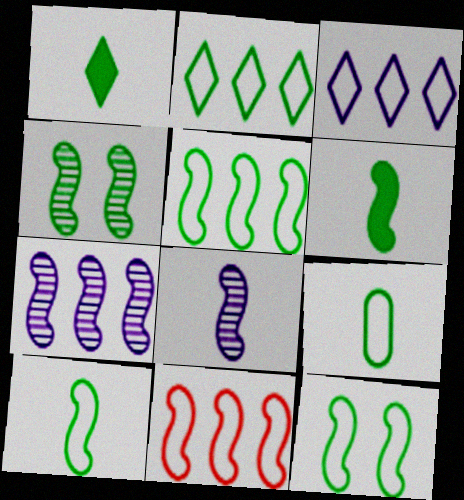[[2, 9, 12], 
[4, 5, 6], 
[5, 10, 12]]